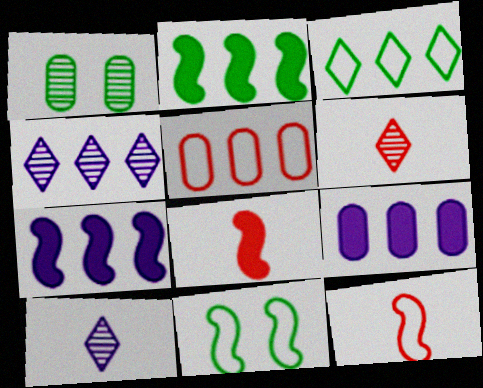[[2, 4, 5], 
[6, 9, 11]]